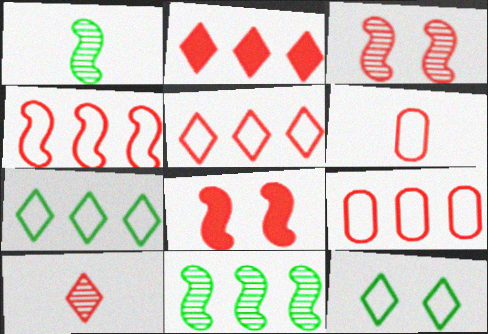[[2, 3, 6], 
[4, 5, 9], 
[8, 9, 10]]